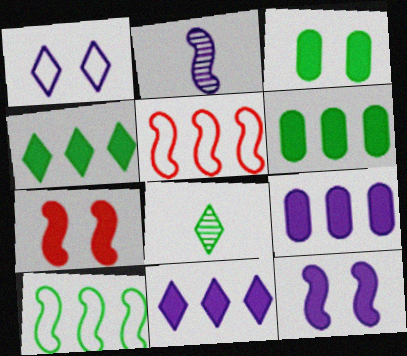[[1, 2, 9], 
[2, 7, 10], 
[3, 8, 10]]